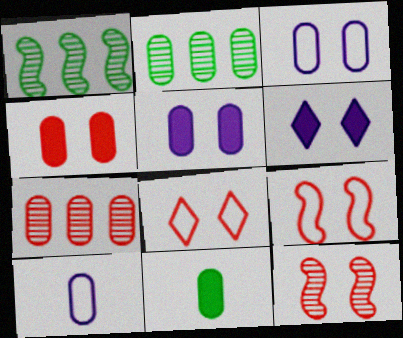[[2, 4, 10], 
[3, 7, 11], 
[4, 8, 12]]